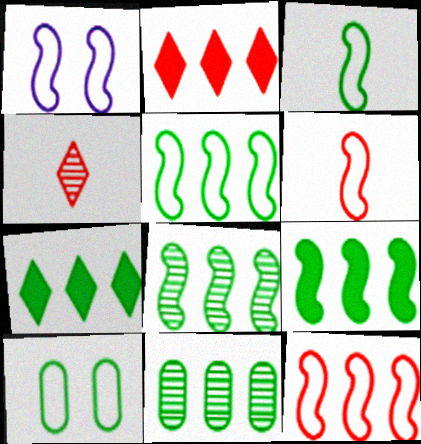[[1, 3, 12], 
[1, 5, 6], 
[5, 7, 11], 
[5, 8, 9]]